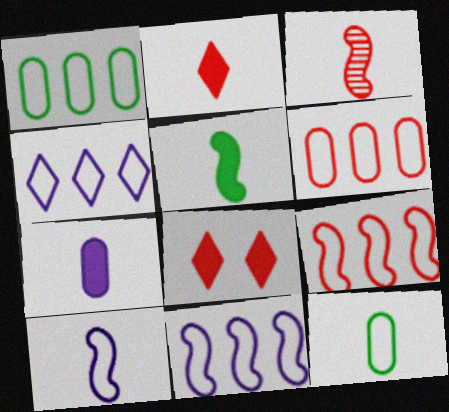[[1, 4, 9], 
[2, 5, 7], 
[3, 5, 10], 
[3, 6, 8]]